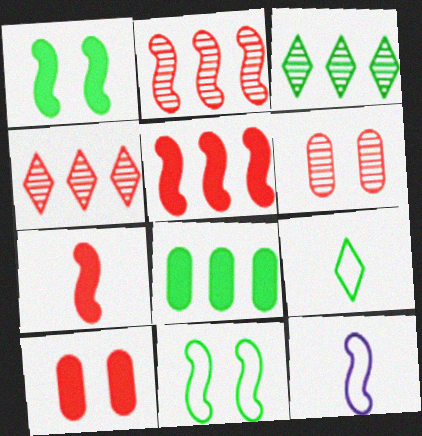[[1, 2, 12], 
[3, 10, 12]]